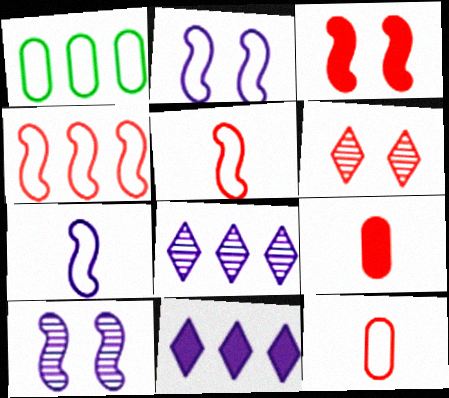[[4, 6, 9]]